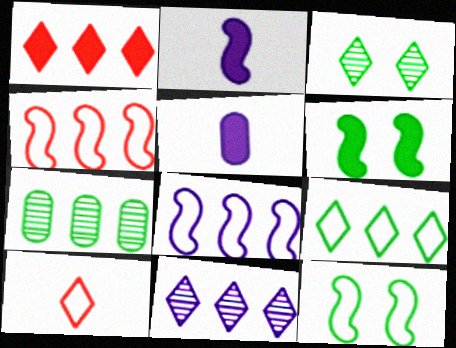[[1, 5, 6], 
[1, 7, 8], 
[1, 9, 11], 
[3, 4, 5]]